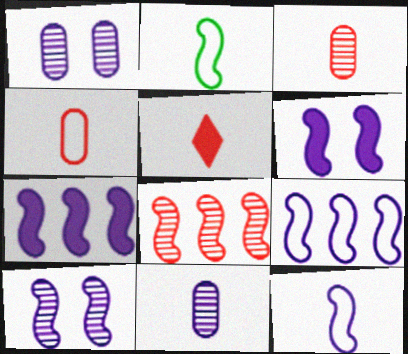[[2, 5, 11], 
[2, 6, 8], 
[7, 10, 12]]